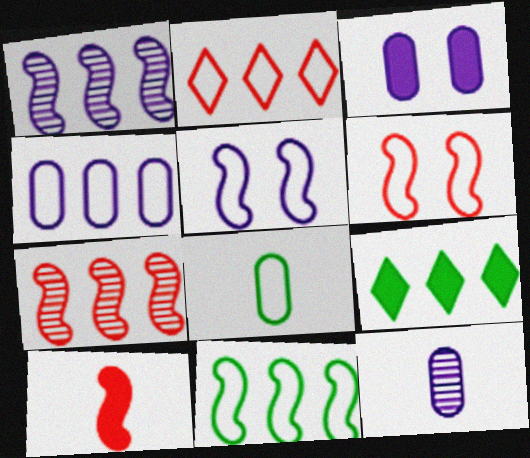[[2, 4, 11], 
[2, 5, 8], 
[3, 4, 12], 
[3, 9, 10], 
[4, 7, 9], 
[6, 7, 10], 
[6, 9, 12]]